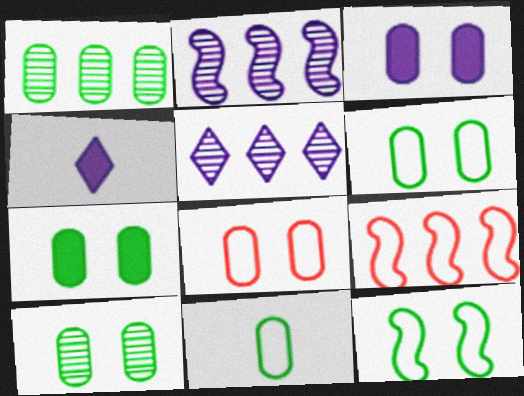[[1, 7, 11], 
[3, 8, 10], 
[4, 9, 10], 
[6, 7, 10]]